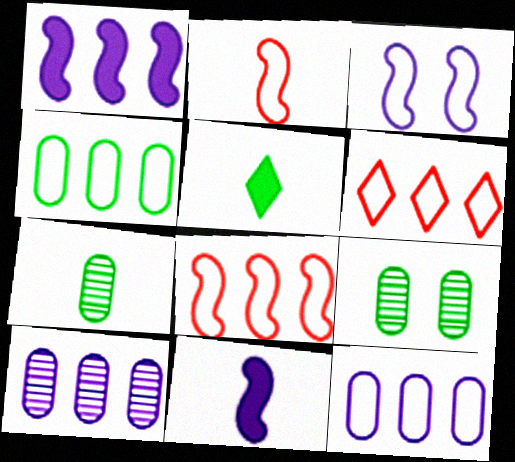[[6, 9, 11]]